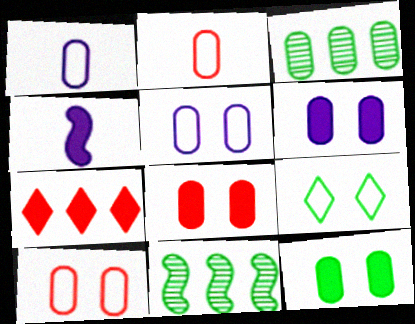[[1, 3, 8], 
[2, 3, 6], 
[4, 7, 12], 
[6, 8, 12]]